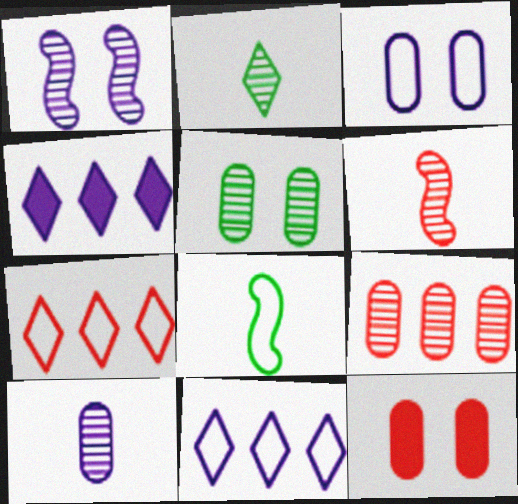[[1, 2, 9], 
[2, 6, 10], 
[3, 5, 12], 
[3, 7, 8], 
[5, 9, 10], 
[6, 7, 12]]